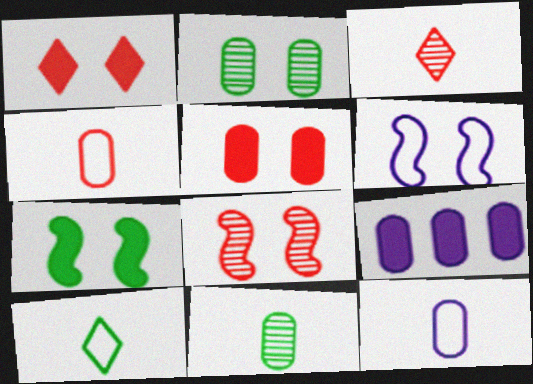[[1, 2, 6], 
[2, 4, 9], 
[6, 7, 8], 
[8, 9, 10]]